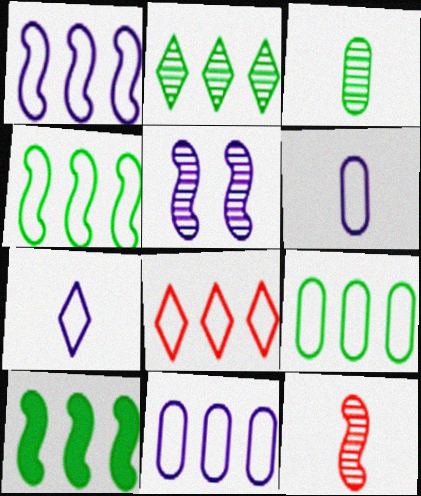[[1, 8, 9], 
[2, 9, 10], 
[4, 8, 11]]